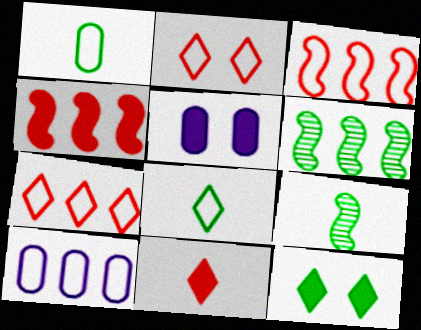[[1, 6, 12], 
[5, 7, 9]]